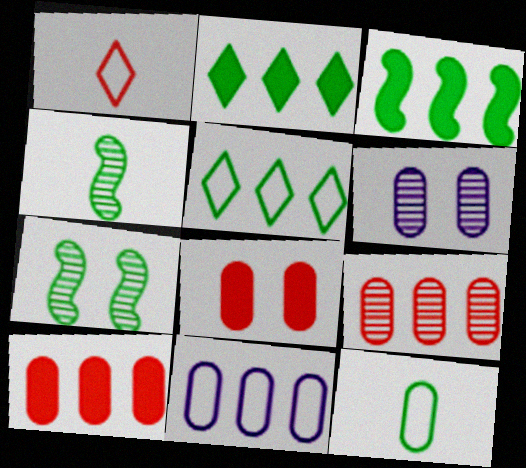[[1, 3, 6], 
[2, 7, 12], 
[6, 10, 12]]